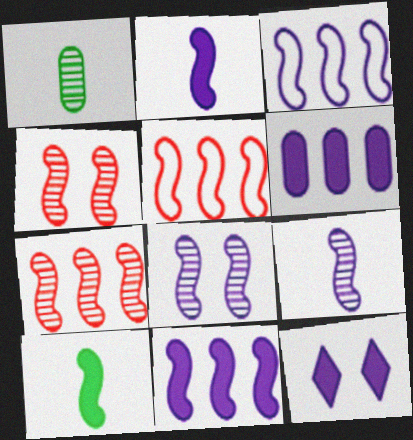[[1, 5, 12], 
[2, 3, 8], 
[2, 6, 12], 
[3, 4, 10], 
[5, 8, 10]]